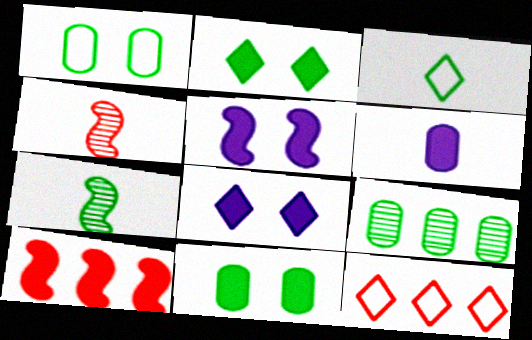[[2, 6, 10], 
[3, 4, 6]]